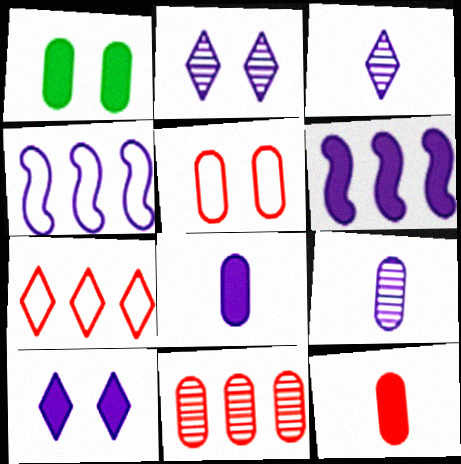[[2, 4, 8], 
[4, 9, 10], 
[5, 11, 12], 
[6, 8, 10]]